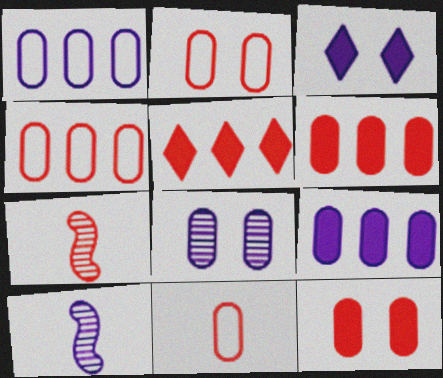[[1, 3, 10], 
[2, 4, 11], 
[2, 5, 7]]